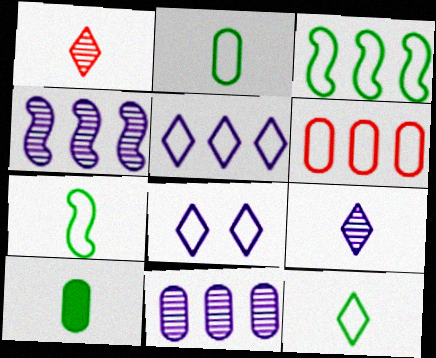[[2, 7, 12], 
[3, 5, 6], 
[6, 7, 8]]